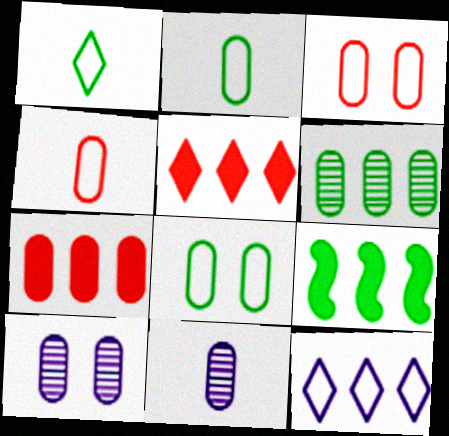[[2, 7, 10], 
[7, 8, 11]]